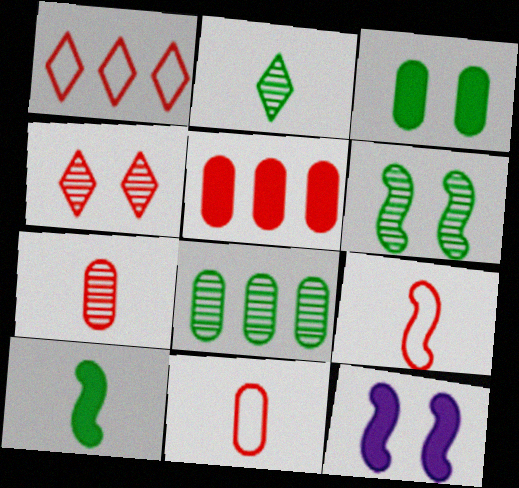[[2, 6, 8], 
[4, 5, 9]]